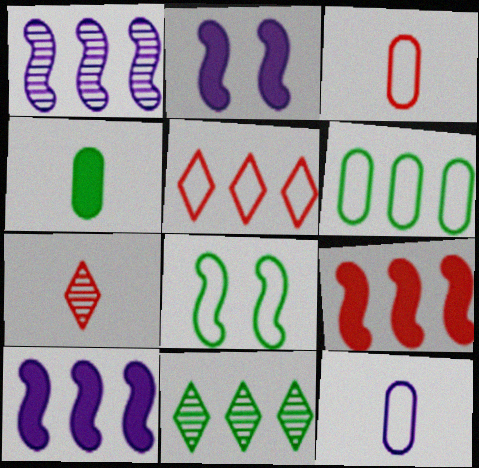[[2, 3, 11], 
[2, 6, 7], 
[4, 8, 11], 
[5, 8, 12]]